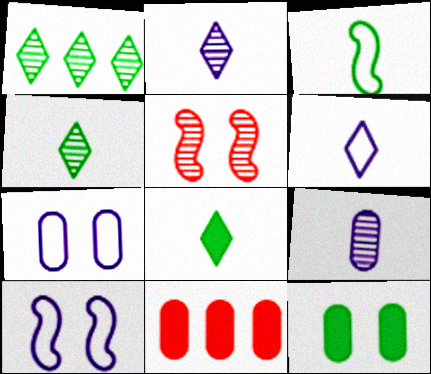[[1, 3, 12], 
[1, 5, 9], 
[4, 10, 11]]